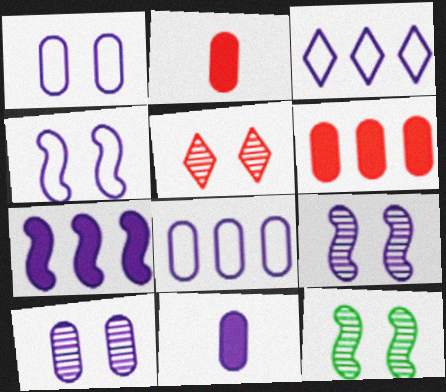[[2, 3, 12], 
[3, 9, 11], 
[5, 10, 12], 
[8, 10, 11]]